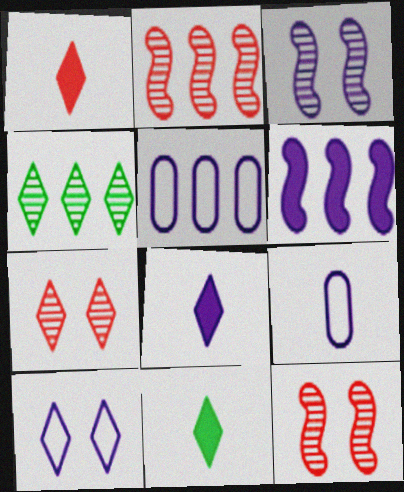[[1, 4, 10], 
[1, 8, 11], 
[3, 5, 8], 
[5, 11, 12]]